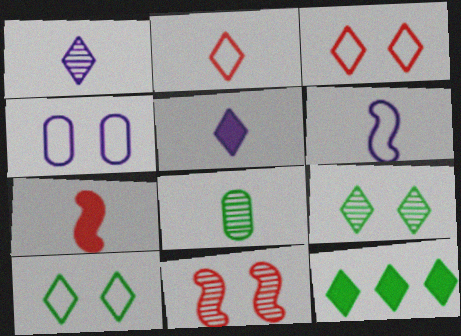[[1, 3, 12]]